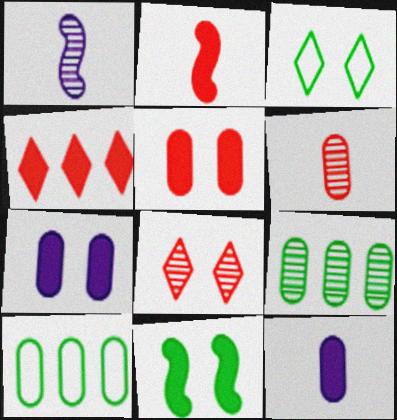[[1, 8, 9], 
[2, 4, 5], 
[4, 11, 12], 
[6, 7, 10]]